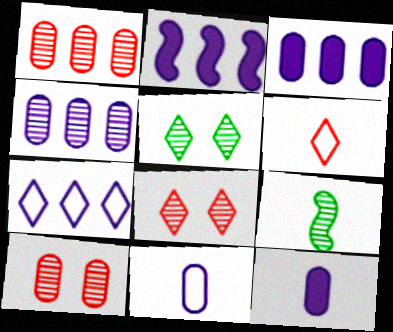[[2, 4, 7], 
[4, 8, 9], 
[6, 9, 12]]